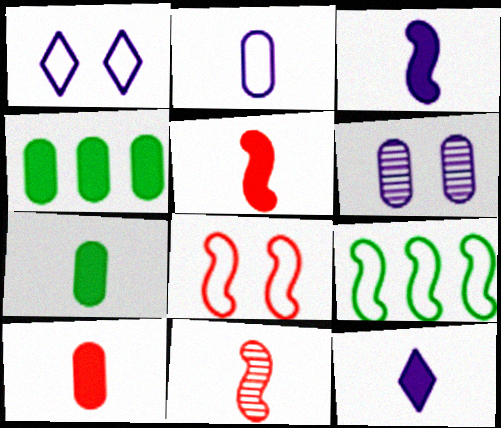[[1, 4, 11], 
[5, 7, 12]]